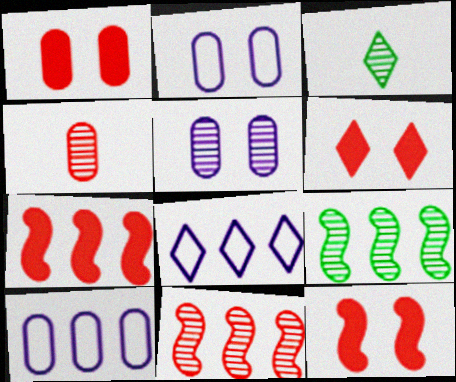[[1, 6, 12], 
[2, 3, 7], 
[3, 5, 11], 
[3, 6, 8], 
[3, 10, 12]]